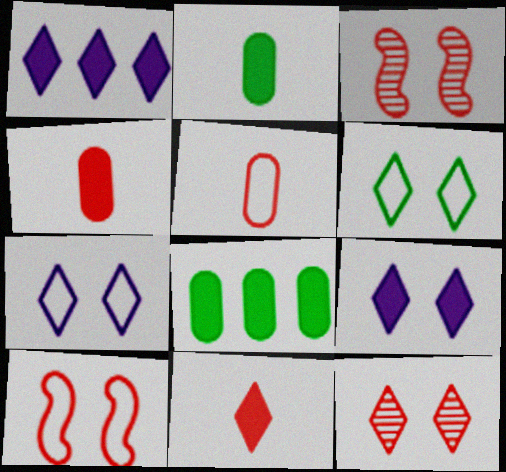[[6, 9, 12]]